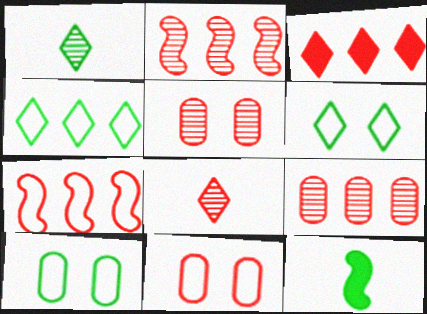[[2, 5, 8], 
[3, 7, 9]]